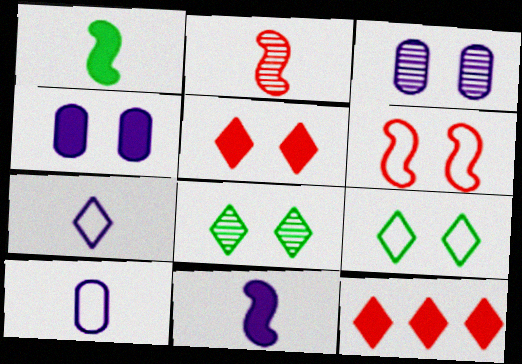[[1, 4, 12], 
[4, 6, 8], 
[7, 8, 12]]